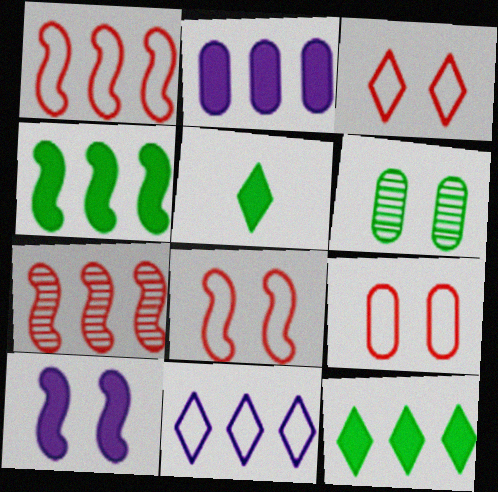[[3, 6, 10], 
[3, 8, 9]]